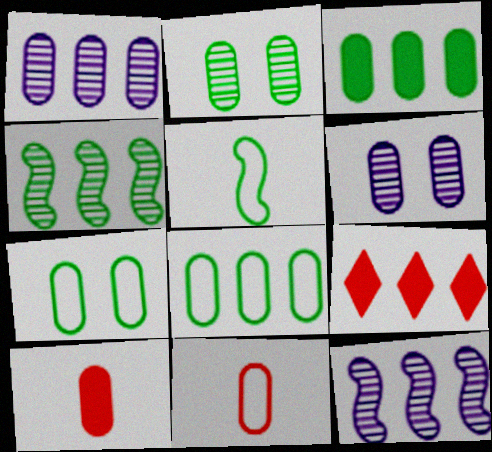[[1, 7, 10], 
[3, 6, 11], 
[5, 6, 9], 
[6, 8, 10], 
[8, 9, 12]]